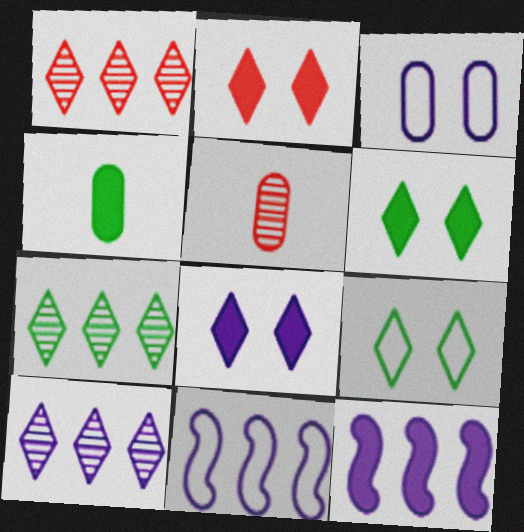[[1, 7, 10], 
[2, 4, 12], 
[2, 6, 8], 
[5, 6, 11], 
[5, 9, 12]]